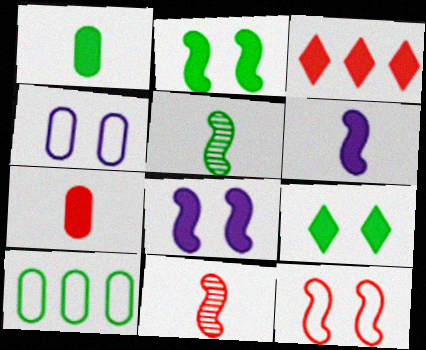[[1, 3, 8], 
[3, 4, 5], 
[5, 9, 10]]